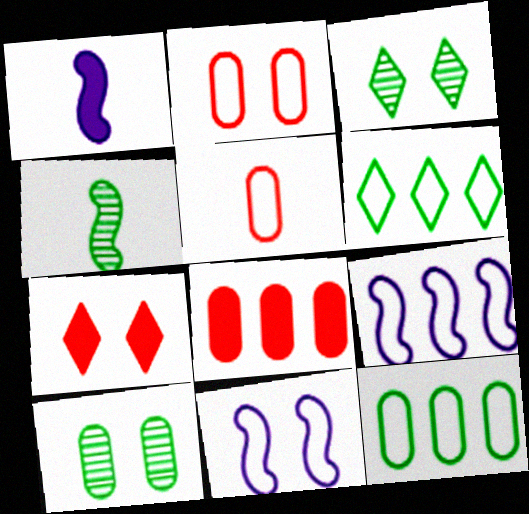[[5, 6, 11], 
[7, 10, 11]]